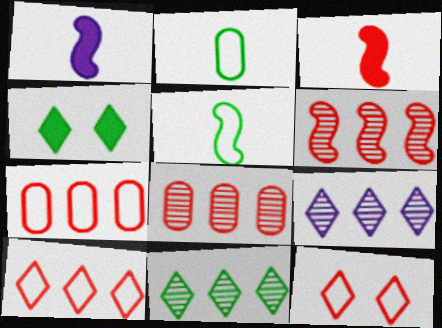[[3, 8, 12]]